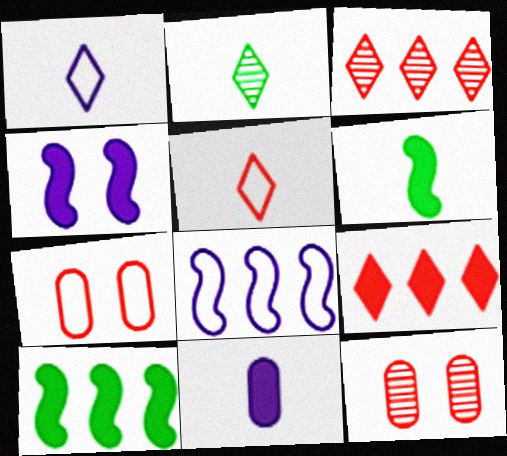[[1, 10, 12]]